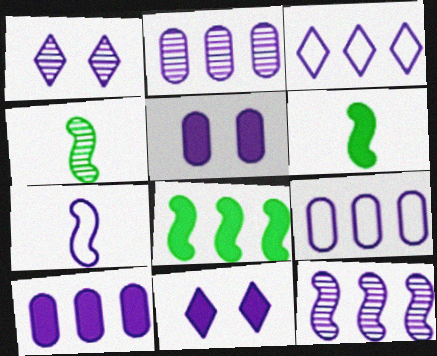[[1, 7, 10], 
[2, 7, 11], 
[2, 9, 10], 
[3, 10, 12]]